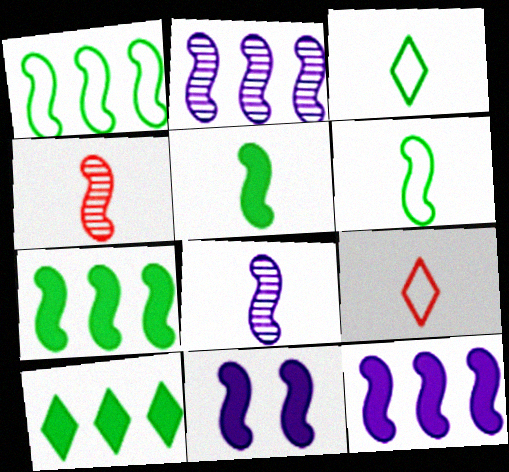[[1, 4, 11]]